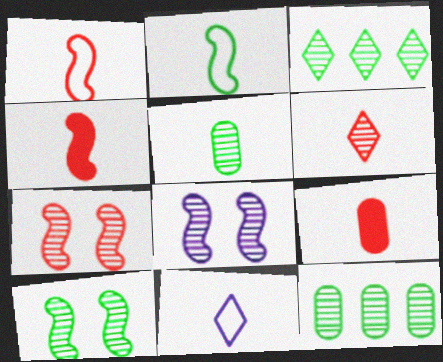[[1, 6, 9], 
[3, 5, 10], 
[4, 5, 11], 
[6, 8, 12], 
[7, 8, 10]]